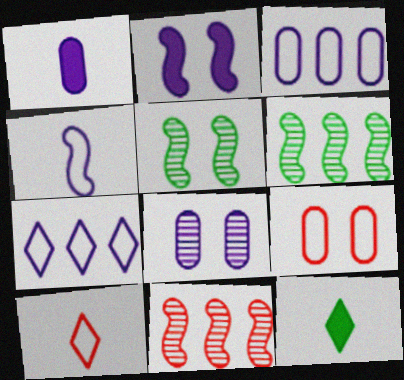[[1, 3, 8]]